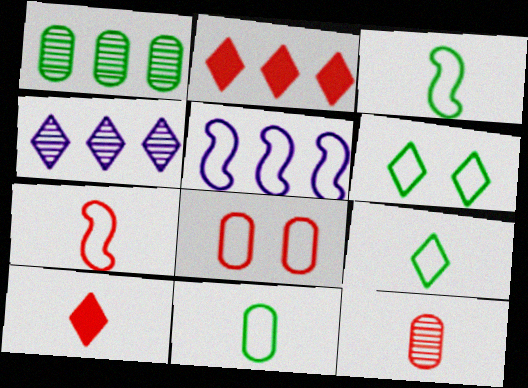[[1, 2, 5], 
[3, 9, 11], 
[4, 6, 10], 
[5, 8, 9], 
[7, 10, 12]]